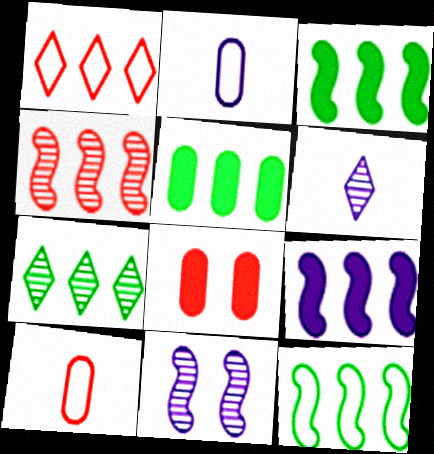[[4, 9, 12], 
[5, 7, 12], 
[6, 8, 12]]